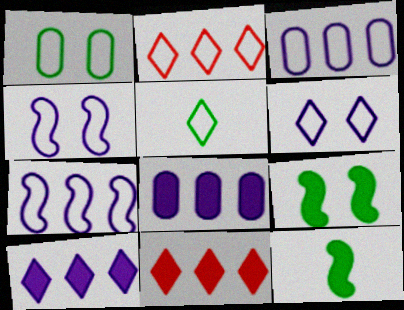[[2, 5, 6]]